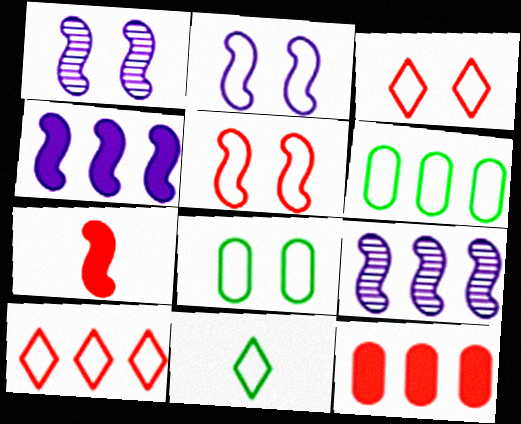[[1, 11, 12], 
[2, 3, 8]]